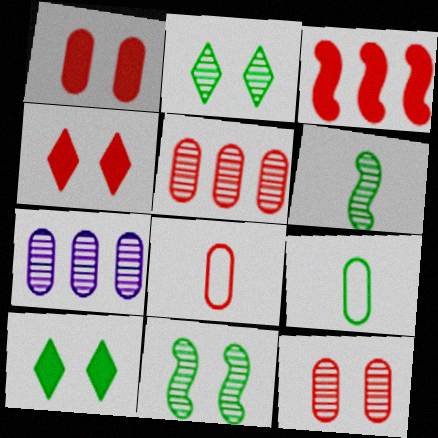[[1, 5, 8], 
[1, 7, 9]]